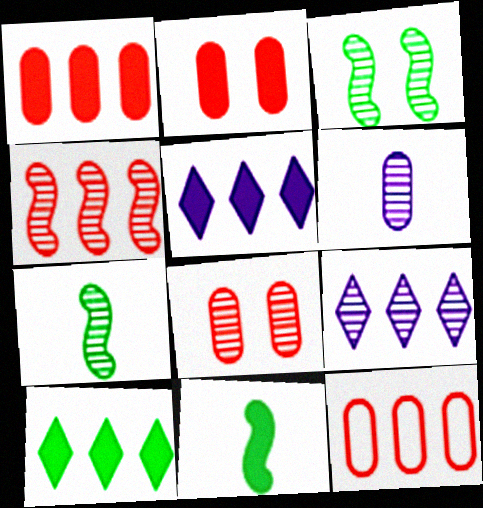[[2, 5, 11], 
[7, 8, 9]]